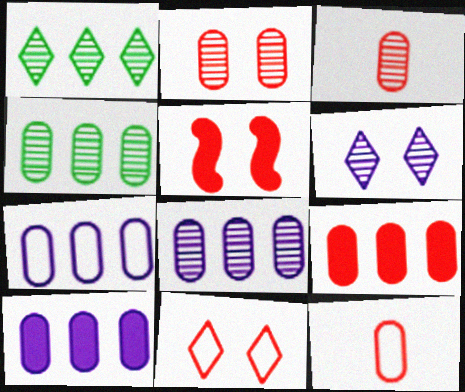[[2, 5, 11], 
[2, 9, 12], 
[4, 7, 9], 
[7, 8, 10]]